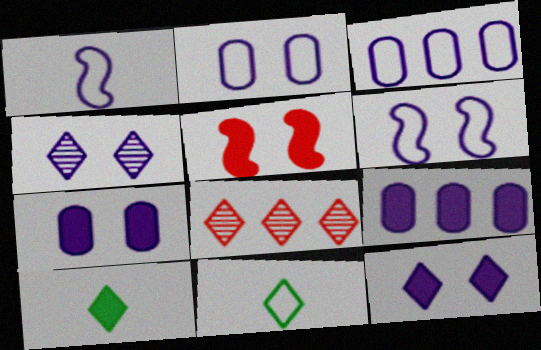[[1, 4, 9], 
[4, 6, 7], 
[5, 9, 10], 
[8, 11, 12]]